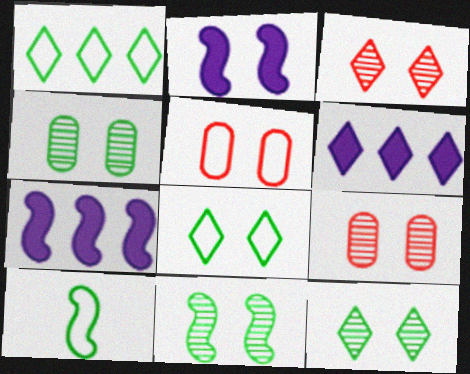[[2, 5, 12], 
[2, 8, 9], 
[4, 11, 12], 
[6, 9, 10]]